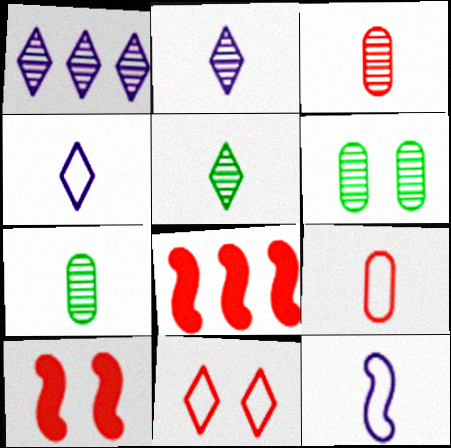[[3, 8, 11], 
[4, 6, 8]]